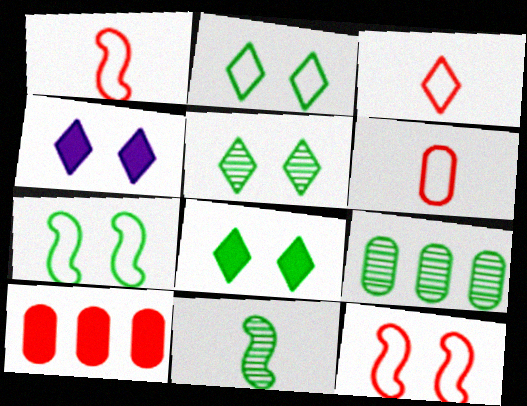[[1, 3, 6], 
[1, 4, 9], 
[2, 5, 8], 
[5, 9, 11]]